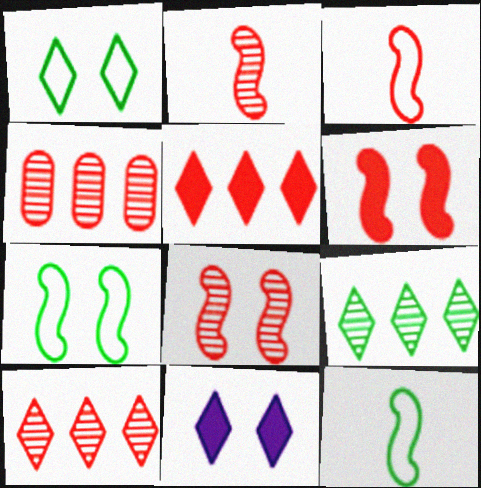[[4, 11, 12]]